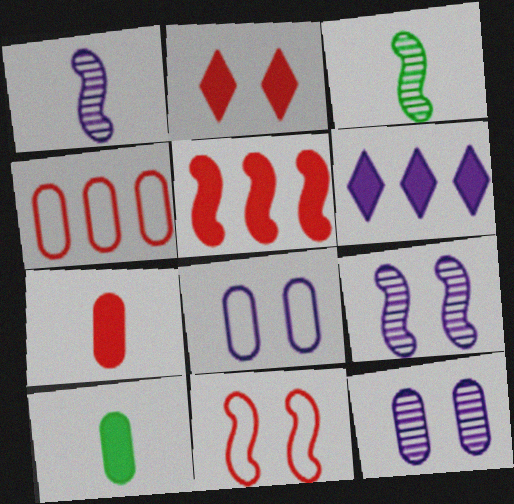[[1, 6, 8], 
[2, 5, 7], 
[4, 10, 12]]